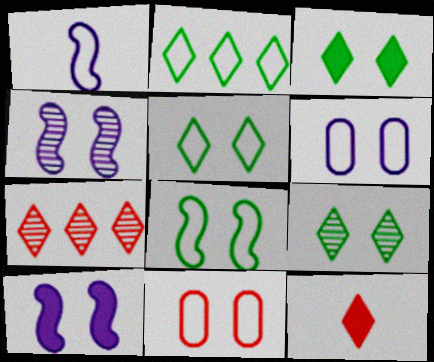[[1, 2, 11], 
[3, 4, 11], 
[3, 5, 9], 
[9, 10, 11]]